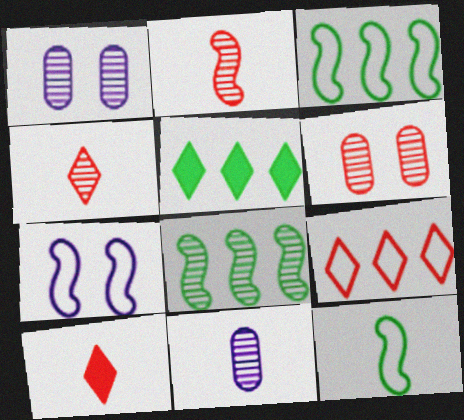[[1, 3, 10], 
[1, 4, 8], 
[10, 11, 12]]